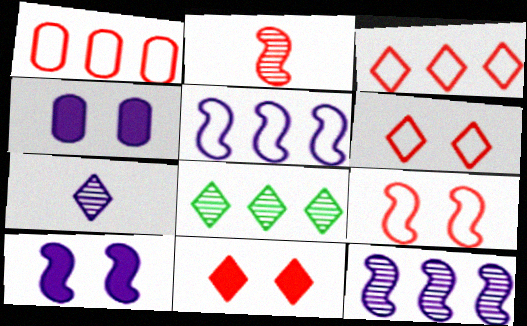[[1, 2, 11], 
[4, 5, 7]]